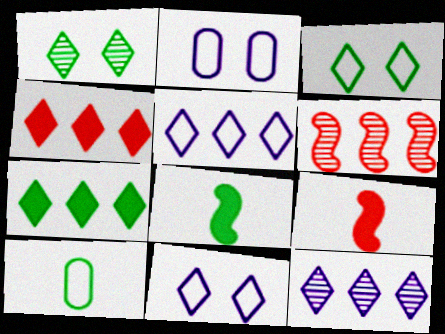[]